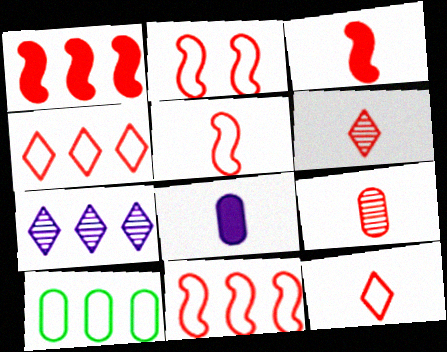[[1, 7, 10], 
[2, 5, 11], 
[3, 9, 12]]